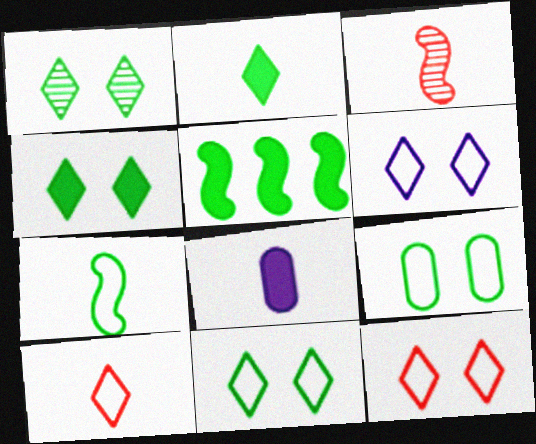[[1, 4, 11], 
[6, 11, 12]]